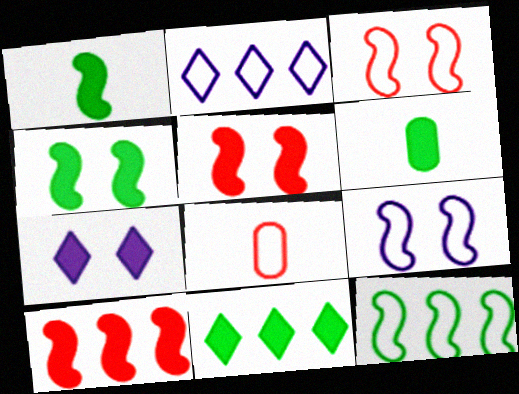[[4, 6, 11], 
[6, 7, 10]]